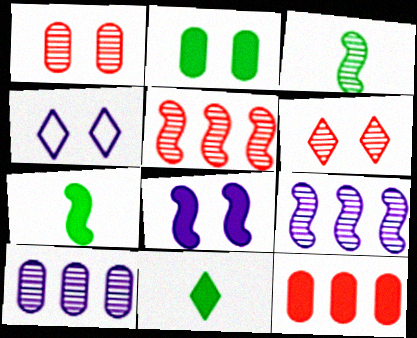[[3, 4, 12], 
[3, 6, 10], 
[8, 11, 12]]